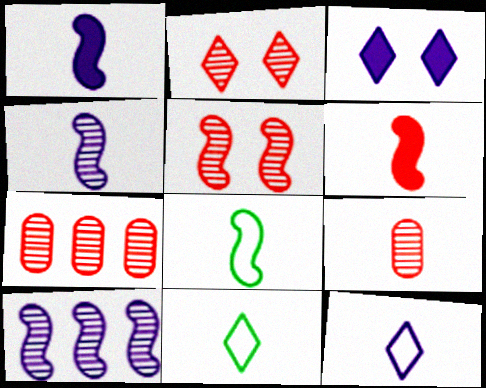[[1, 9, 11], 
[3, 7, 8], 
[4, 6, 8]]